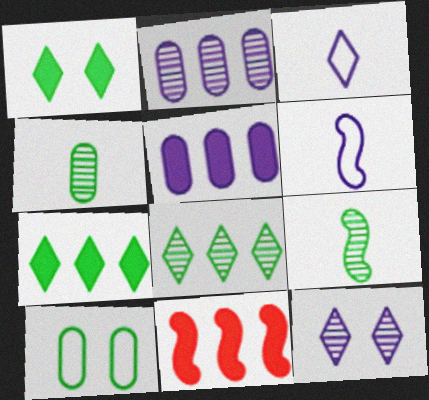[[5, 6, 12], 
[5, 7, 11], 
[7, 9, 10]]